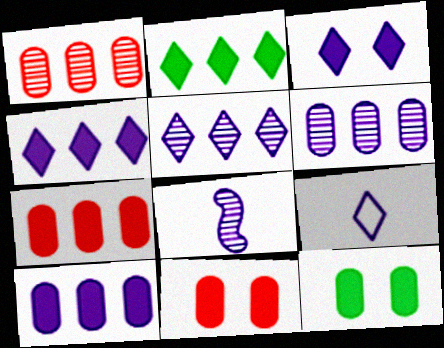[[3, 5, 9]]